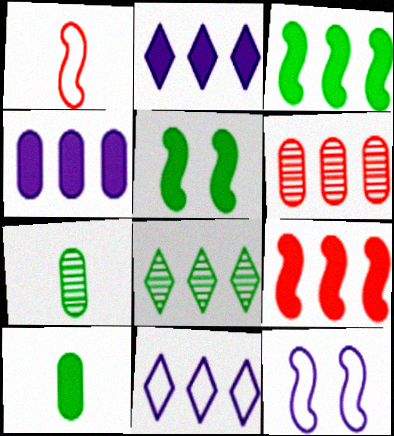[[3, 6, 11]]